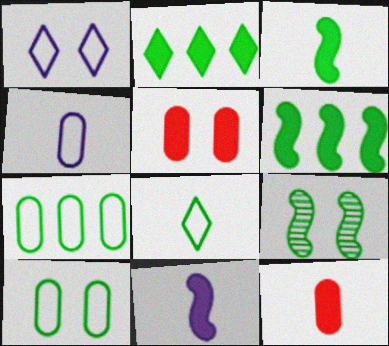[[1, 5, 9], 
[2, 5, 11]]